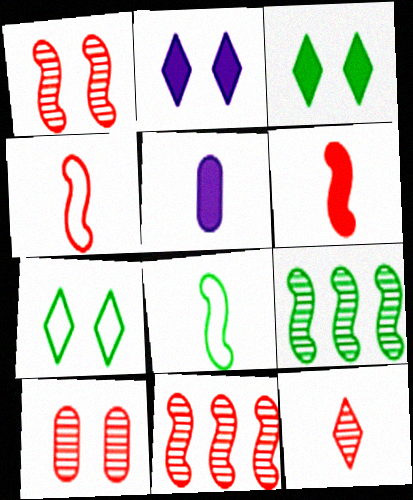[[5, 7, 11], 
[5, 8, 12], 
[10, 11, 12]]